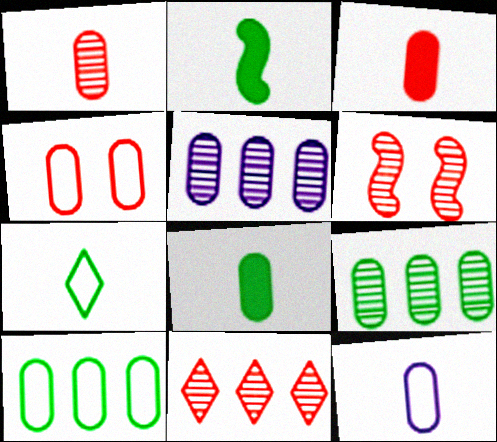[[1, 6, 11], 
[1, 8, 12], 
[4, 5, 8], 
[4, 10, 12]]